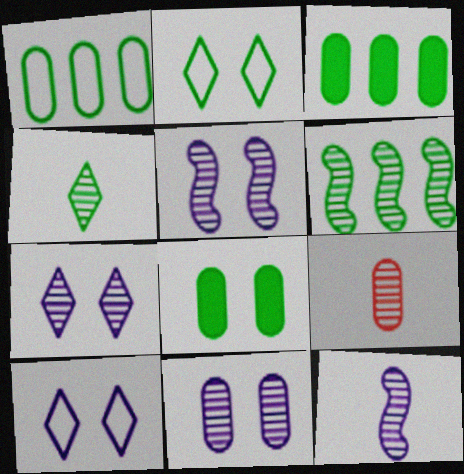[[4, 9, 12], 
[5, 7, 11], 
[6, 7, 9]]